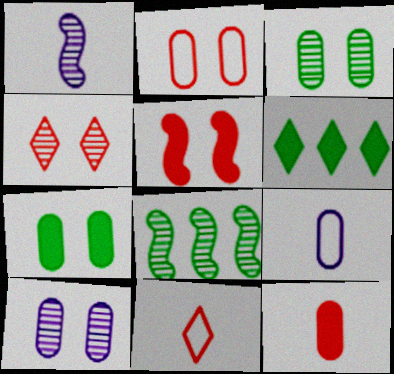[[1, 2, 6], 
[2, 4, 5], 
[2, 7, 10]]